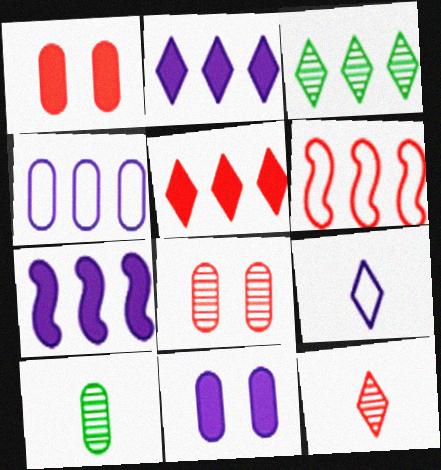[[1, 4, 10], 
[1, 6, 12]]